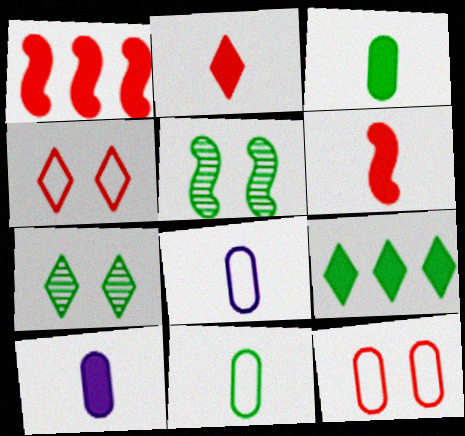[[1, 7, 8], 
[5, 9, 11]]